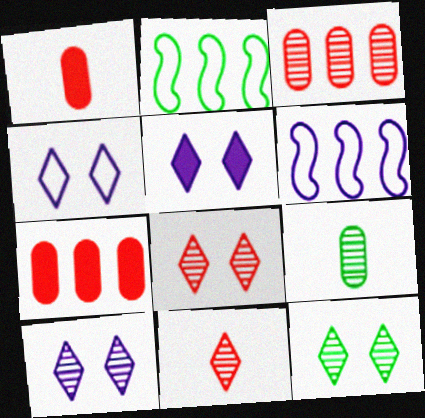[[1, 2, 10], 
[1, 6, 12], 
[4, 5, 10], 
[8, 10, 12]]